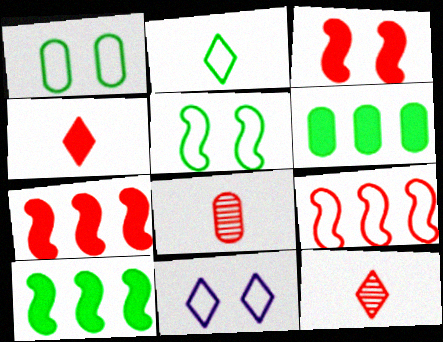[[8, 10, 11]]